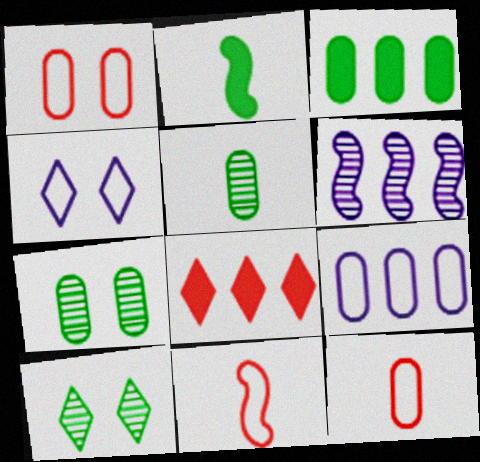[]